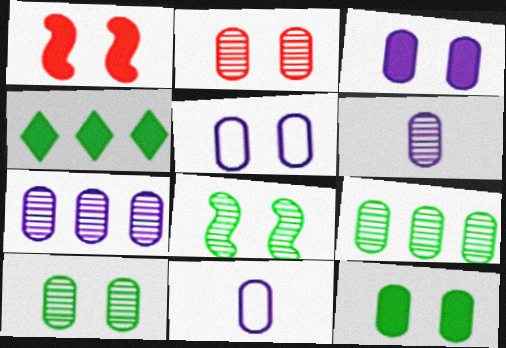[[2, 5, 12], 
[2, 6, 9], 
[3, 7, 11]]